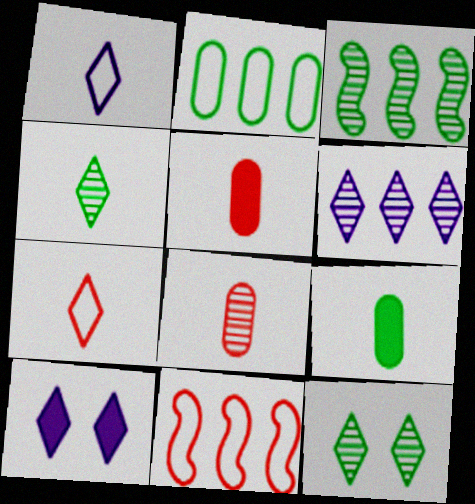[[1, 6, 10]]